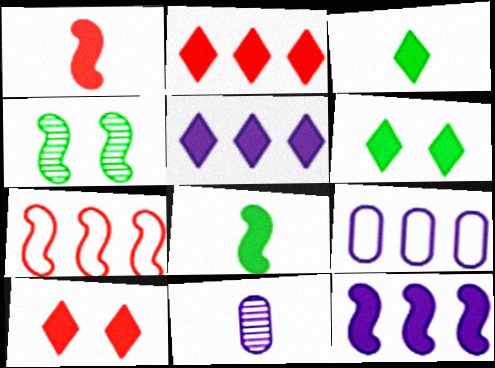[[3, 5, 10], 
[6, 7, 11]]